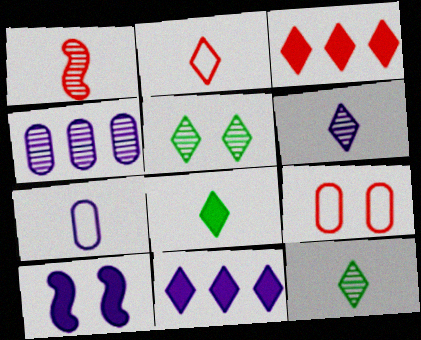[[1, 3, 9], 
[1, 4, 5], 
[1, 7, 8], 
[2, 5, 11], 
[2, 6, 8], 
[5, 9, 10]]